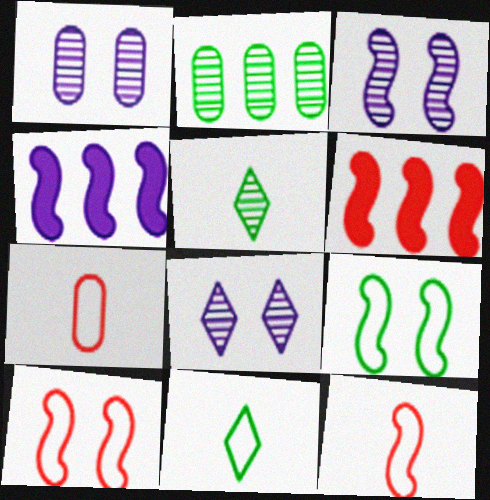[[1, 3, 8], 
[1, 6, 11]]